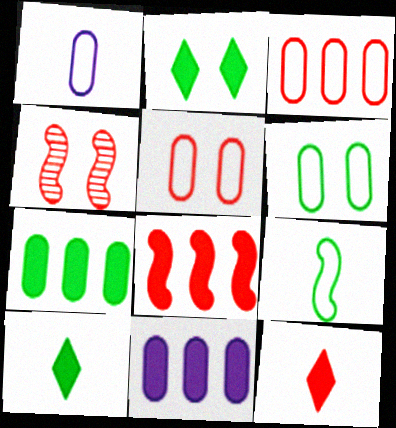[[1, 3, 6], 
[3, 4, 12]]